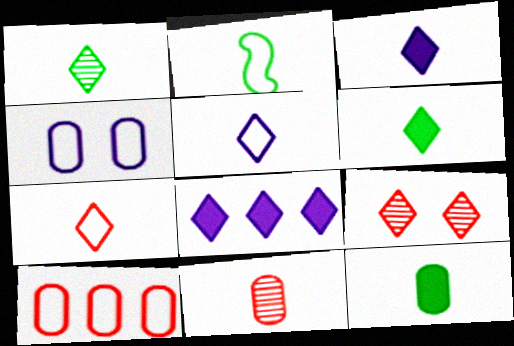[[1, 2, 12], 
[1, 3, 7], 
[2, 3, 11]]